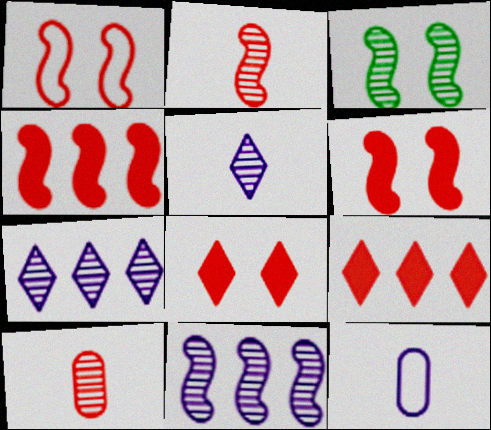[[1, 2, 4], 
[1, 9, 10], 
[2, 3, 11], 
[3, 7, 10], 
[3, 9, 12]]